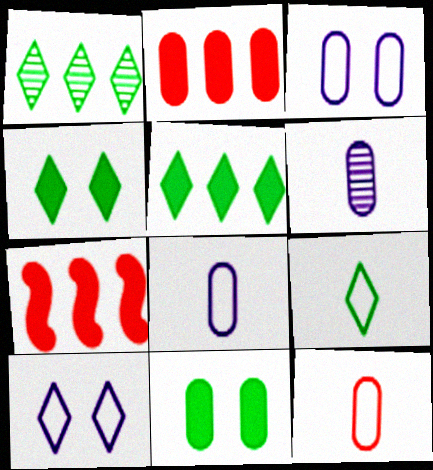[[1, 4, 9]]